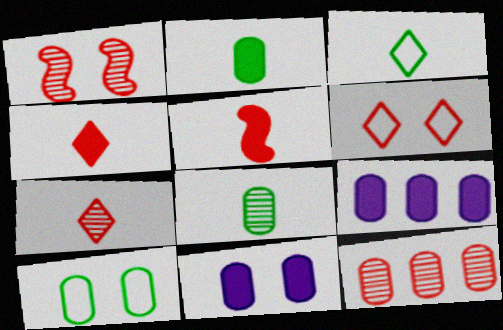[[1, 3, 9], 
[1, 7, 12], 
[5, 6, 12]]